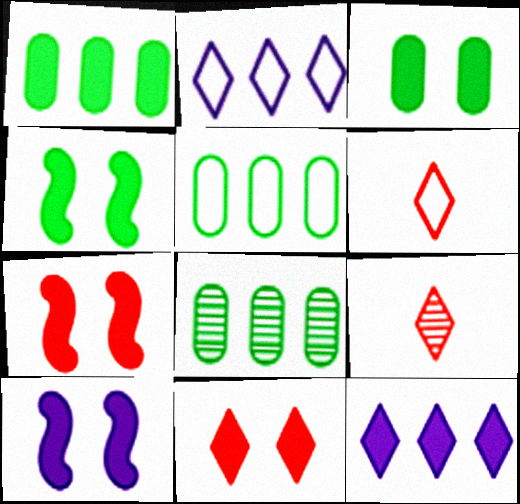[[1, 5, 8], 
[3, 10, 11], 
[4, 7, 10], 
[5, 9, 10], 
[6, 8, 10]]